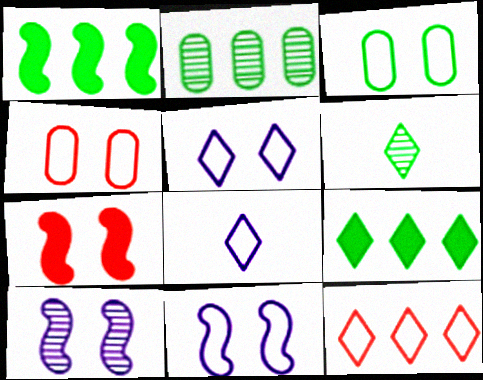[[1, 3, 6], 
[2, 7, 8]]